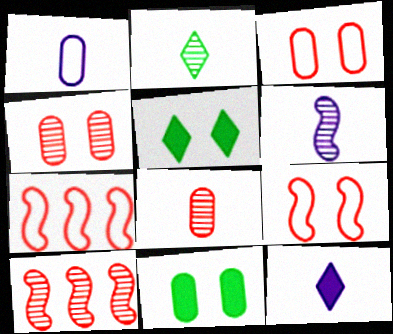[[1, 5, 10], 
[1, 6, 12], 
[2, 6, 8]]